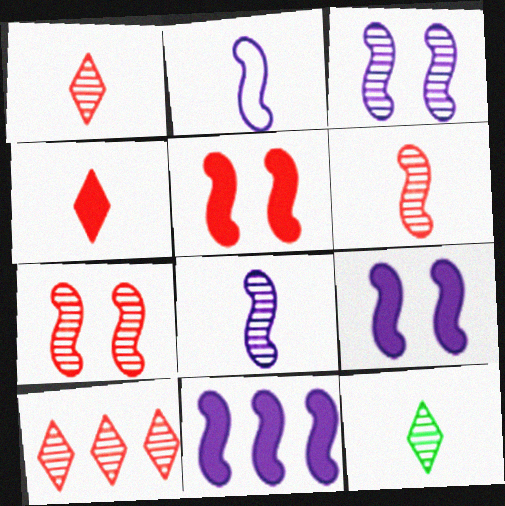[[2, 3, 11]]